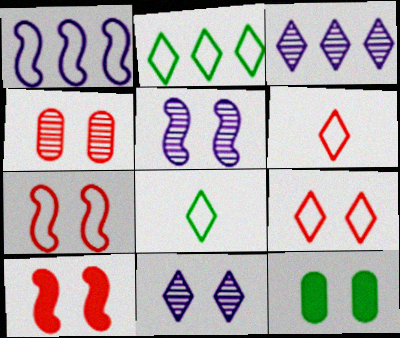[[4, 9, 10], 
[5, 9, 12], 
[7, 11, 12]]